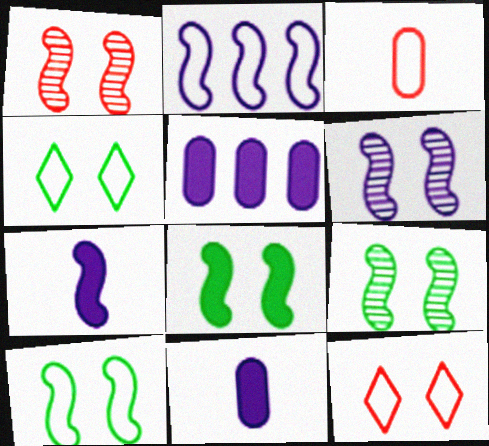[[1, 6, 9], 
[2, 3, 4], 
[2, 6, 7], 
[8, 9, 10]]